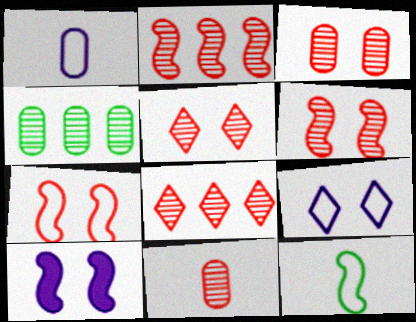[[2, 5, 11], 
[2, 10, 12], 
[3, 5, 6], 
[6, 8, 11]]